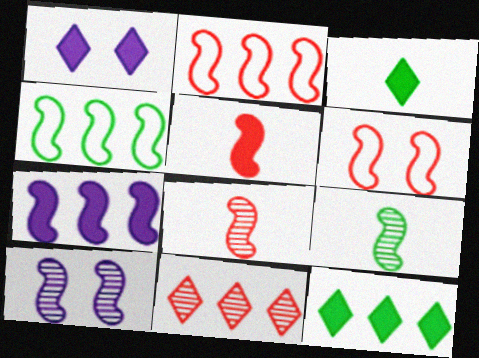[[4, 5, 10], 
[6, 7, 9]]